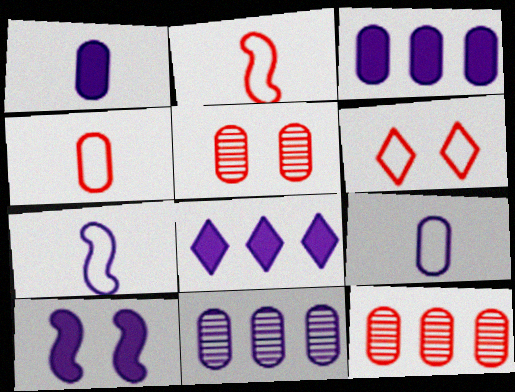[[1, 8, 10]]